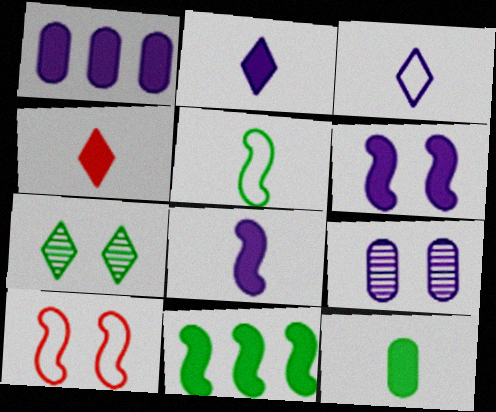[[1, 2, 6], 
[4, 8, 12]]